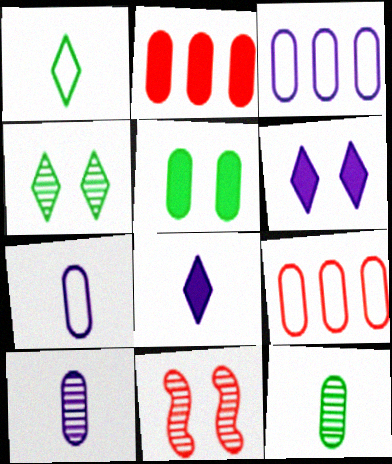[[5, 9, 10]]